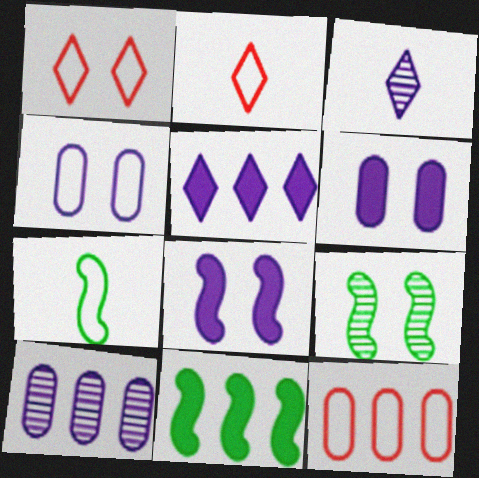[[1, 6, 9], 
[7, 9, 11]]